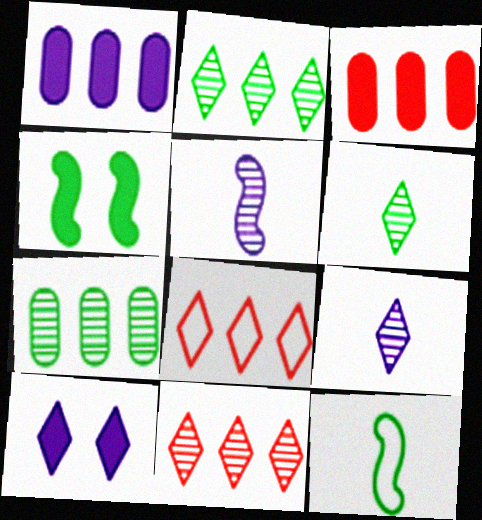[[6, 8, 10]]